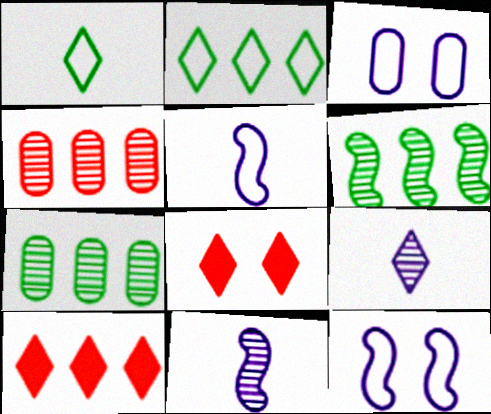[[2, 8, 9], 
[5, 7, 8]]